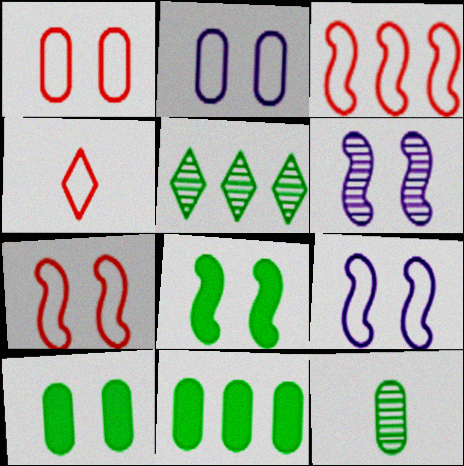[[1, 3, 4], 
[4, 6, 11], 
[6, 7, 8]]